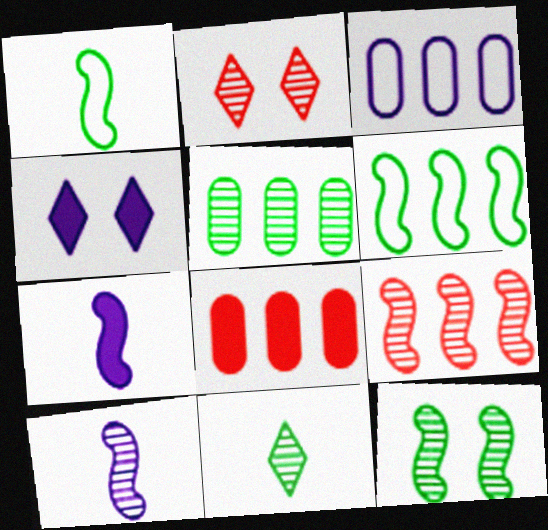[[2, 5, 10], 
[3, 4, 10], 
[3, 5, 8], 
[5, 11, 12], 
[9, 10, 12]]